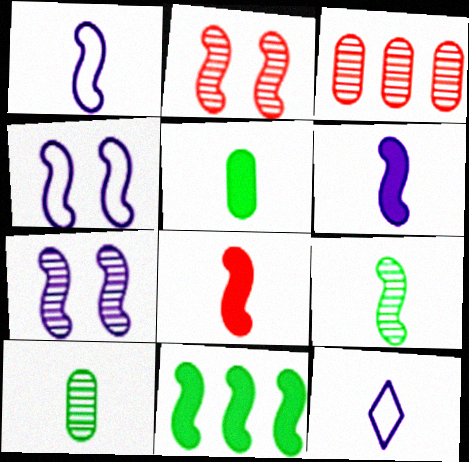[[1, 2, 11], 
[1, 8, 9], 
[8, 10, 12]]